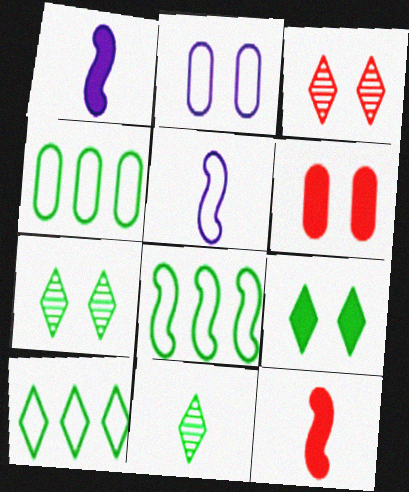[[1, 3, 4], 
[4, 8, 10], 
[9, 10, 11]]